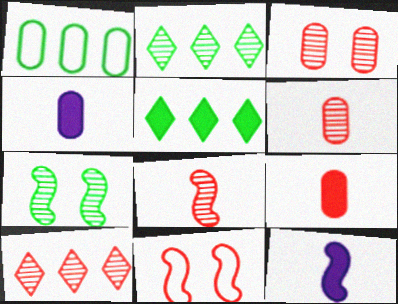[[1, 3, 4], 
[2, 4, 11], 
[3, 8, 10], 
[9, 10, 11]]